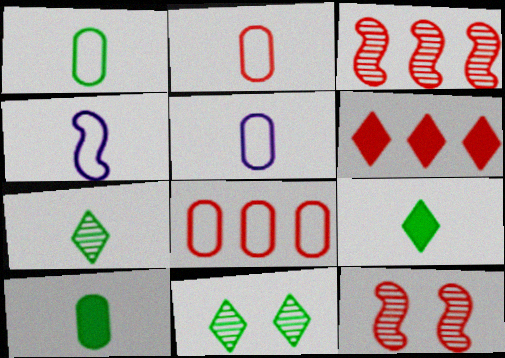[[1, 2, 5], 
[2, 6, 12], 
[3, 6, 8]]